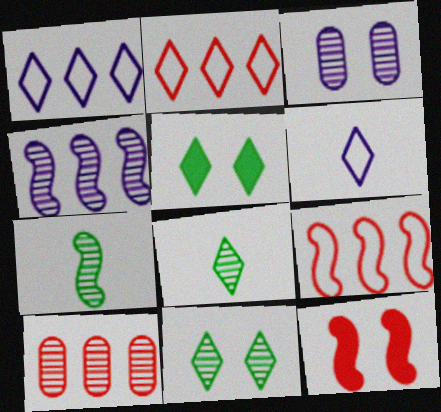[]